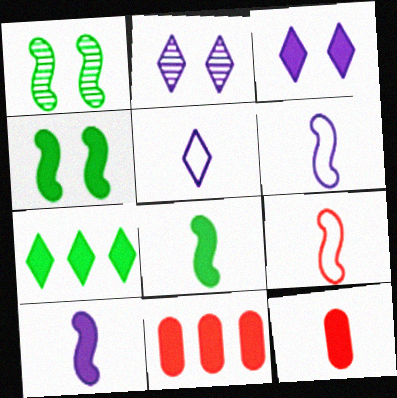[[1, 5, 11], 
[3, 8, 11]]